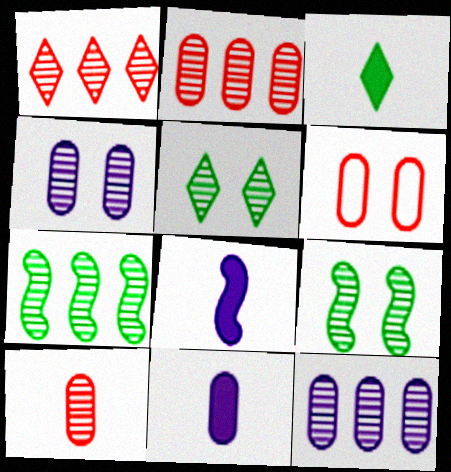[[1, 7, 12]]